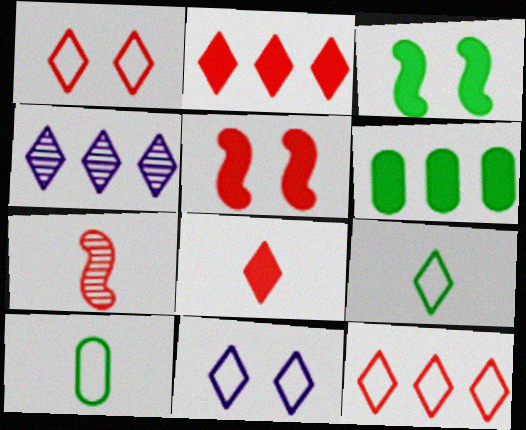[[4, 5, 10], 
[6, 7, 11], 
[9, 11, 12]]